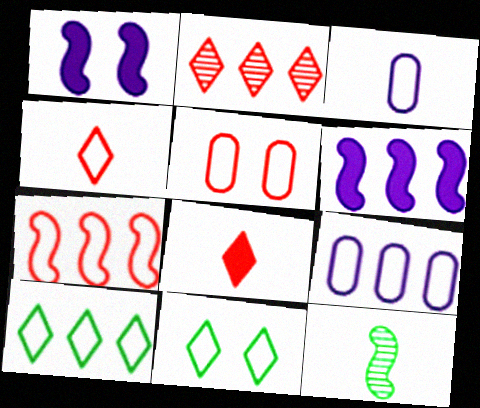[[1, 7, 12], 
[3, 7, 11], 
[3, 8, 12], 
[4, 5, 7], 
[7, 9, 10]]